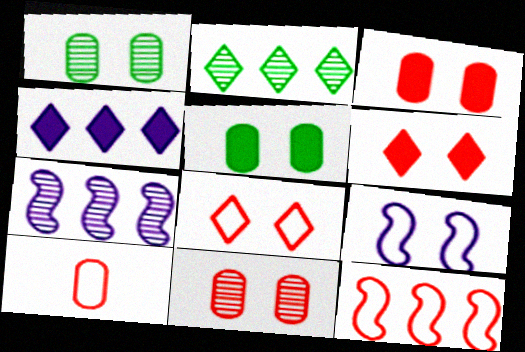[[1, 6, 9], 
[8, 10, 12]]